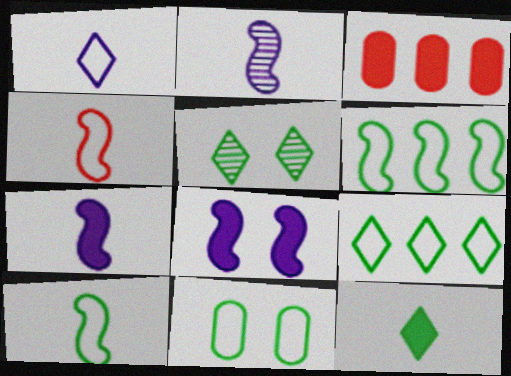[[3, 8, 12], 
[5, 9, 12], 
[9, 10, 11]]